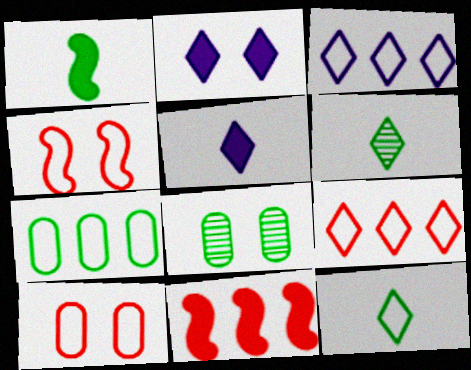[[2, 4, 8], 
[2, 6, 9]]